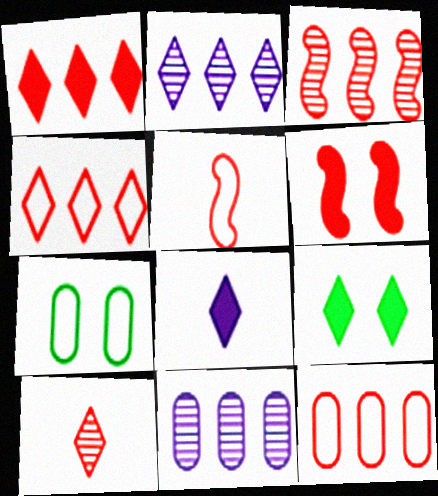[[1, 3, 12], 
[1, 8, 9], 
[3, 5, 6], 
[3, 7, 8], 
[5, 9, 11], 
[6, 10, 12]]